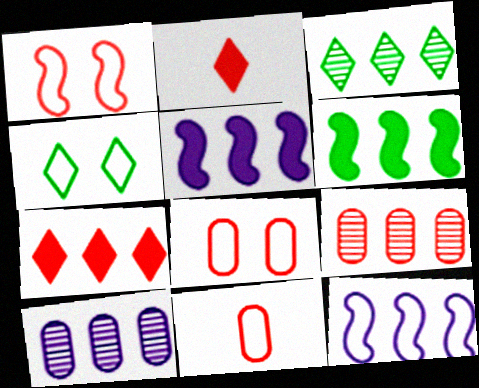[[1, 2, 9], 
[4, 11, 12]]